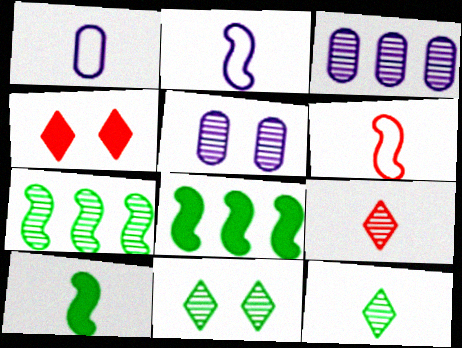[[1, 4, 7], 
[1, 9, 10], 
[5, 7, 9]]